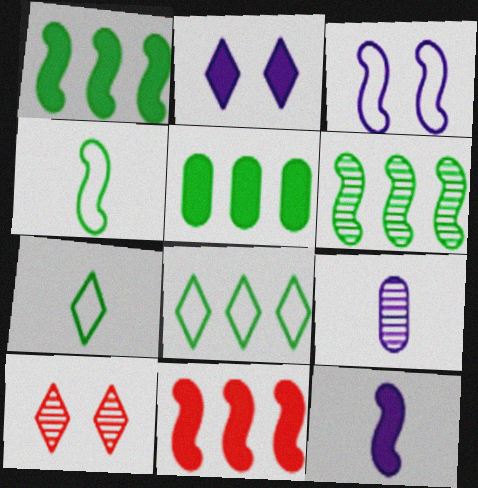[[5, 6, 8], 
[6, 9, 10]]